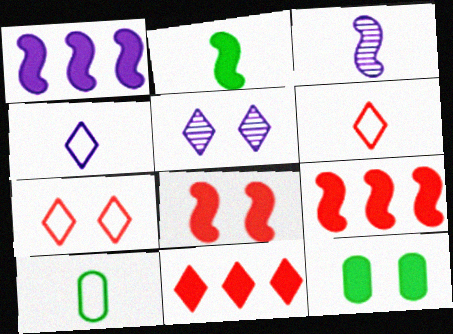[[1, 2, 8], 
[5, 9, 10]]